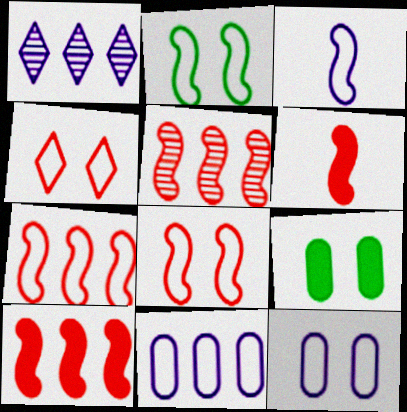[[2, 3, 7], 
[2, 4, 12], 
[5, 6, 8], 
[5, 7, 10]]